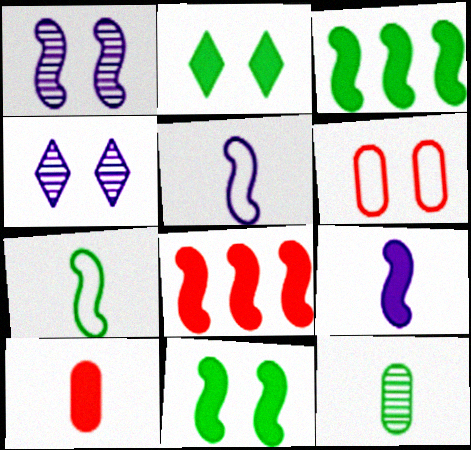[[1, 2, 6], 
[1, 7, 8], 
[4, 6, 11], 
[8, 9, 11]]